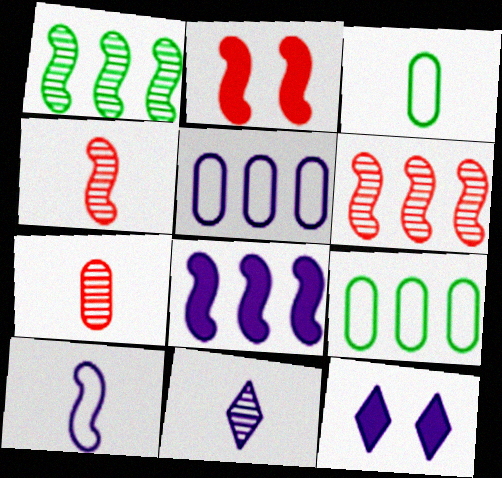[[1, 2, 10], 
[2, 9, 11], 
[3, 6, 12], 
[4, 9, 12]]